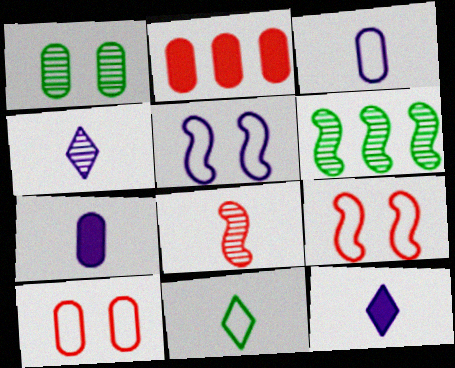[[1, 2, 3], 
[6, 10, 12], 
[7, 8, 11]]